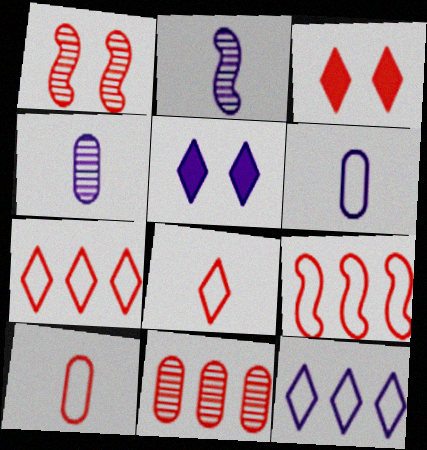[]